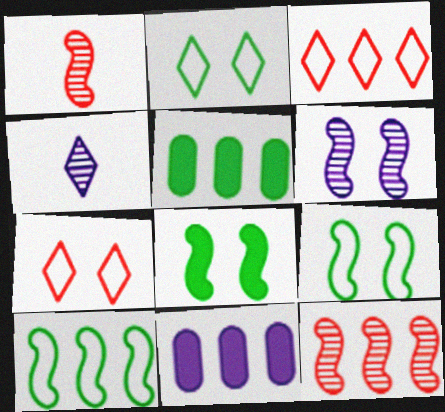[[1, 2, 11]]